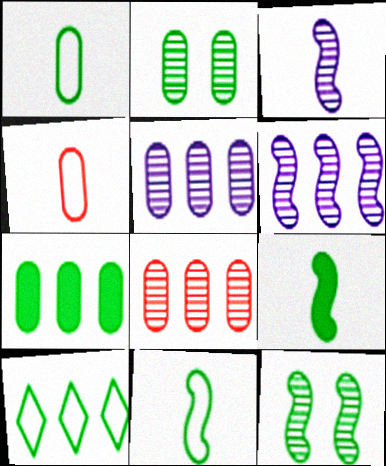[[1, 2, 7], 
[2, 9, 10]]